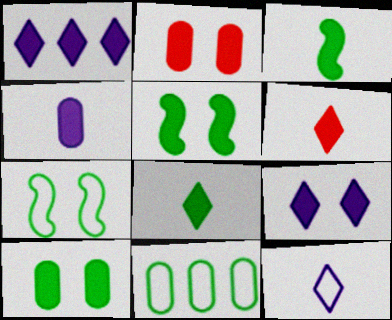[[1, 2, 3], 
[2, 5, 9], 
[3, 4, 6]]